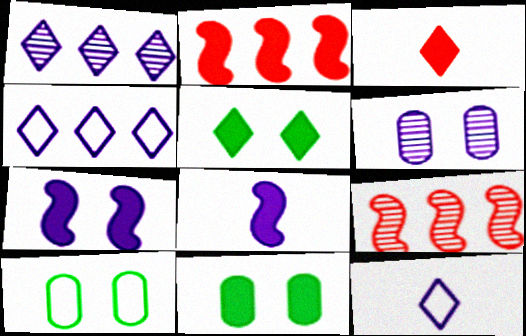[[4, 6, 8], 
[9, 11, 12]]